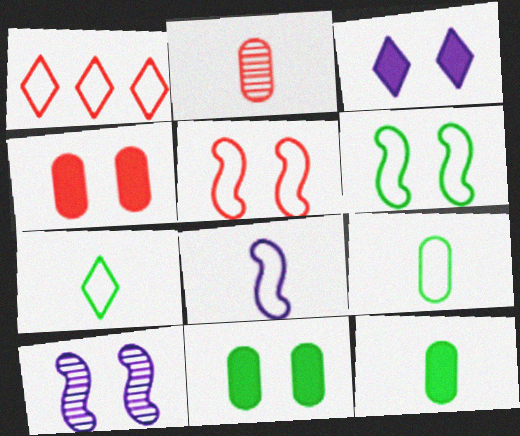[[1, 10, 12]]